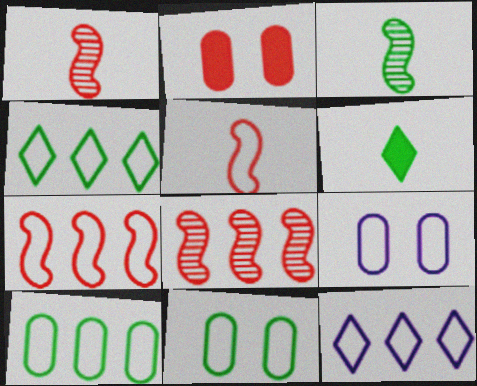[[2, 3, 12], 
[4, 5, 9], 
[5, 11, 12], 
[6, 8, 9], 
[7, 10, 12]]